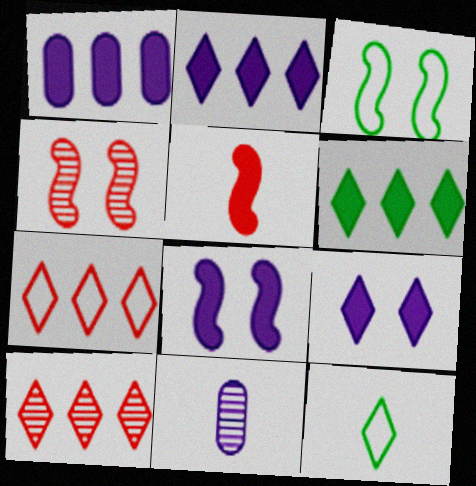[[1, 4, 12], 
[3, 4, 8], 
[5, 11, 12], 
[9, 10, 12]]